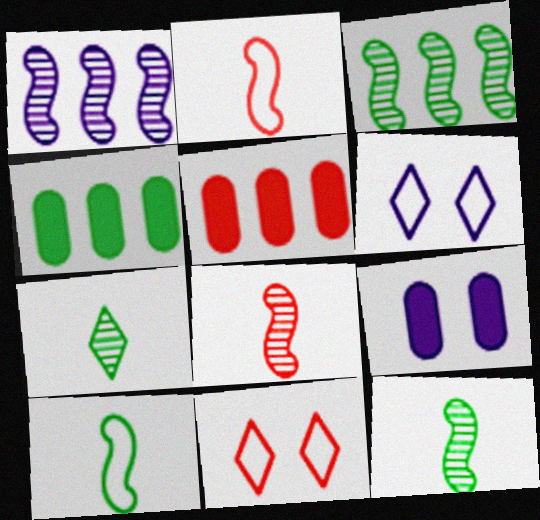[[4, 6, 8], 
[5, 6, 12], 
[5, 8, 11]]